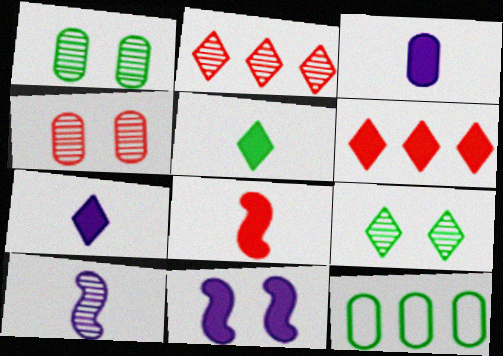[[1, 2, 10], 
[3, 4, 12], 
[3, 5, 8]]